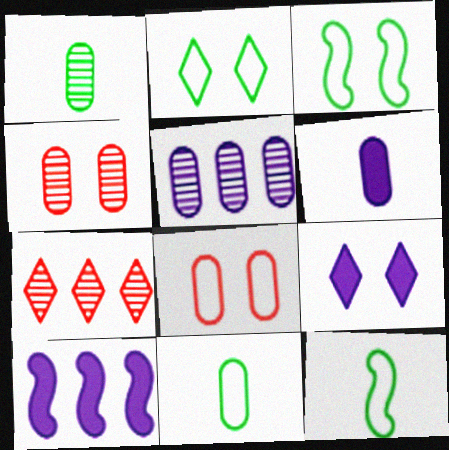[[1, 4, 5], 
[3, 4, 9], 
[3, 6, 7], 
[6, 9, 10]]